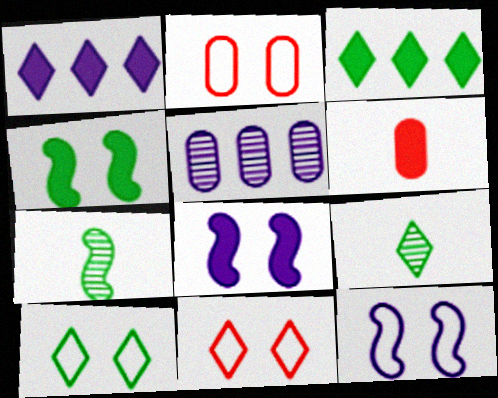[[1, 2, 7], 
[1, 4, 6], 
[1, 9, 11], 
[2, 10, 12], 
[3, 6, 8], 
[3, 9, 10]]